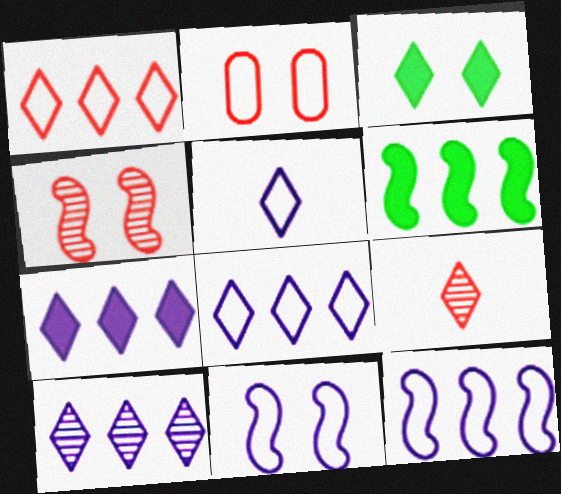[[3, 8, 9], 
[7, 8, 10]]